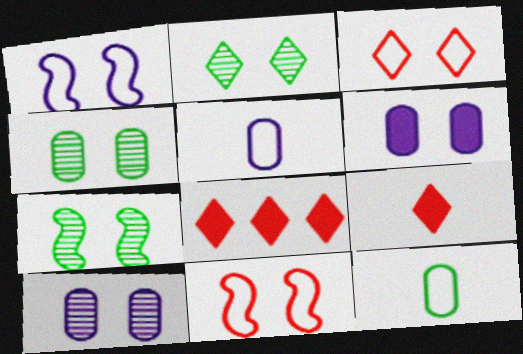[[2, 4, 7], 
[2, 6, 11], 
[3, 6, 7], 
[5, 7, 8]]